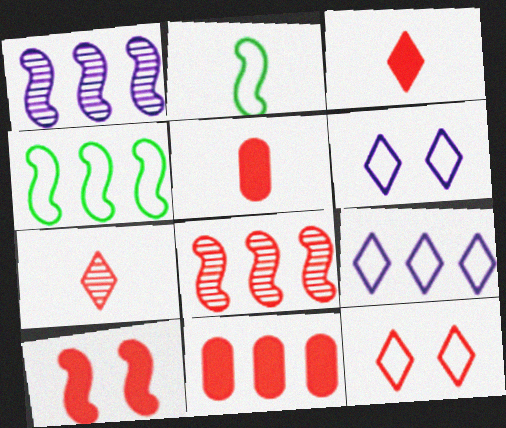[[1, 2, 10], 
[3, 10, 11], 
[5, 8, 12]]